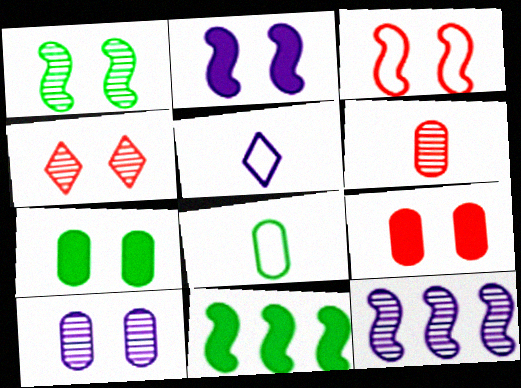[[1, 2, 3], 
[1, 4, 10], 
[3, 4, 9]]